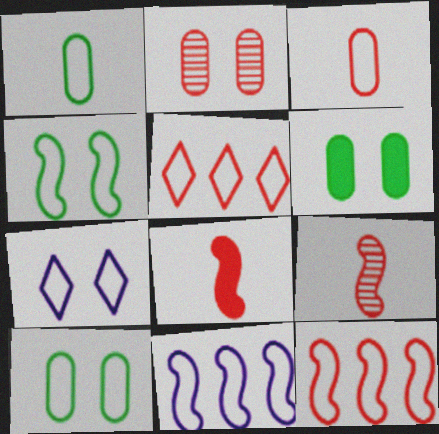[[1, 7, 12], 
[2, 5, 8]]